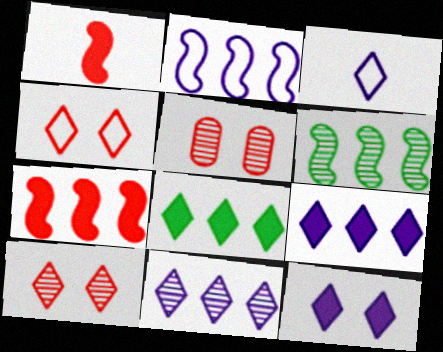[[2, 6, 7], 
[3, 8, 10], 
[3, 11, 12]]